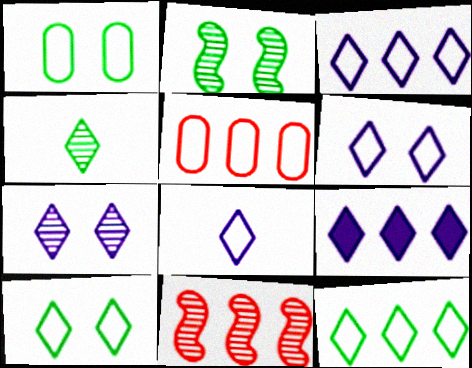[[3, 6, 8], 
[7, 8, 9]]